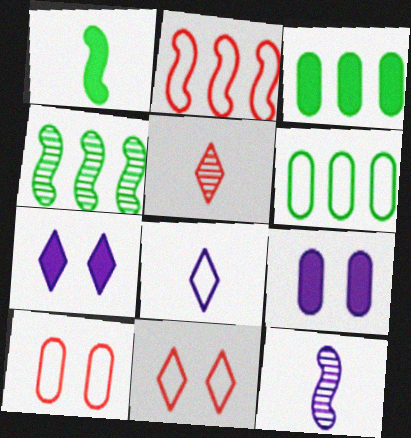[[3, 11, 12]]